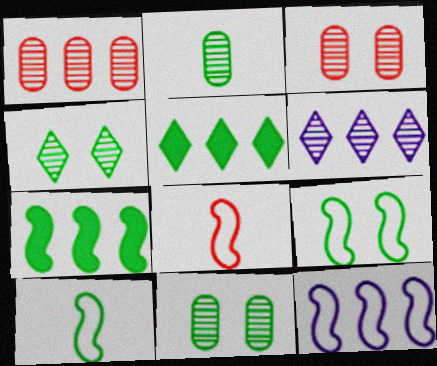[[1, 5, 12], 
[2, 5, 9], 
[5, 10, 11], 
[8, 9, 12]]